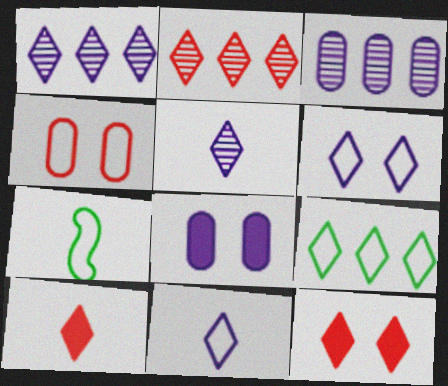[[2, 7, 8], 
[3, 7, 12], 
[5, 9, 12]]